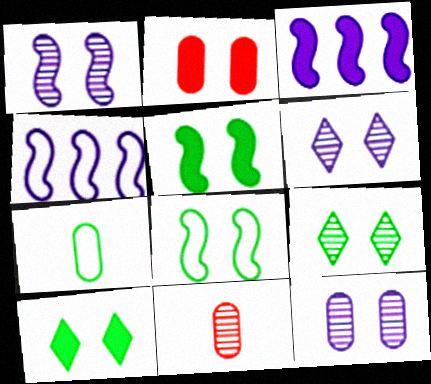[[1, 6, 12], 
[2, 6, 8], 
[4, 10, 11]]